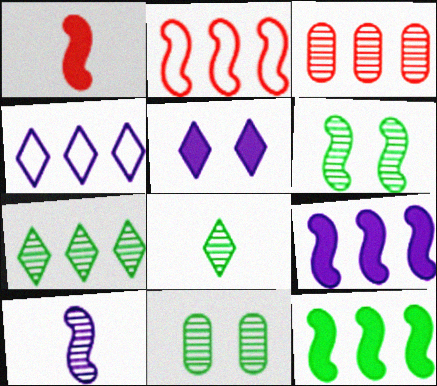[[1, 4, 11], 
[3, 4, 12]]